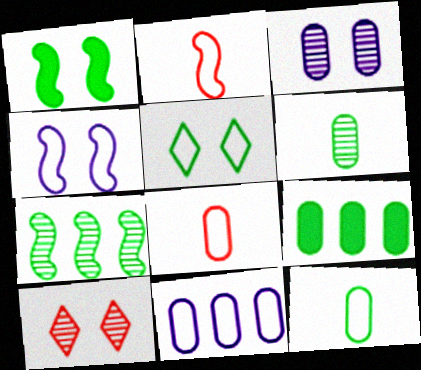[[2, 5, 11], 
[3, 8, 9]]